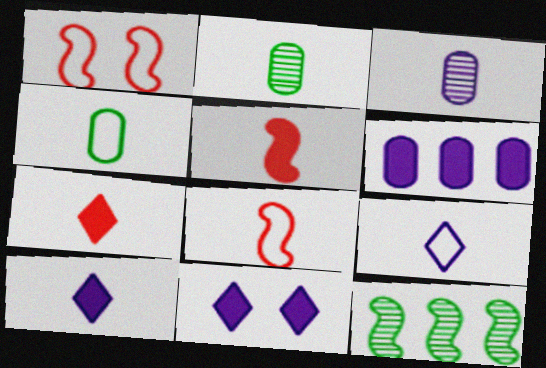[[2, 5, 9], 
[2, 8, 10], 
[4, 8, 9]]